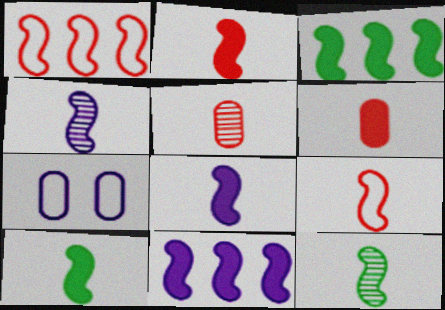[[2, 8, 10], 
[4, 9, 10], 
[8, 9, 12]]